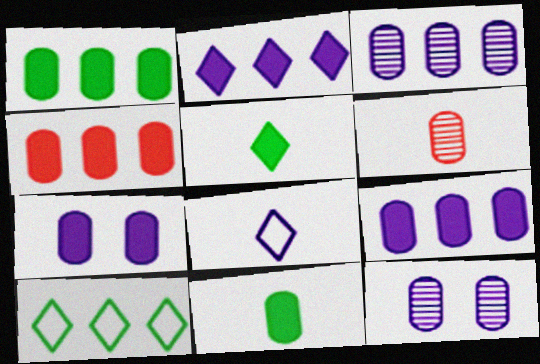[[1, 4, 9], 
[4, 7, 11]]